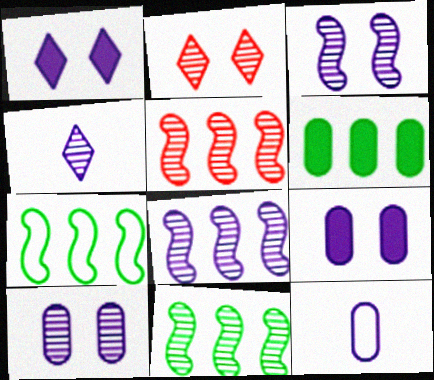[[1, 8, 12], 
[4, 8, 10], 
[5, 8, 11]]